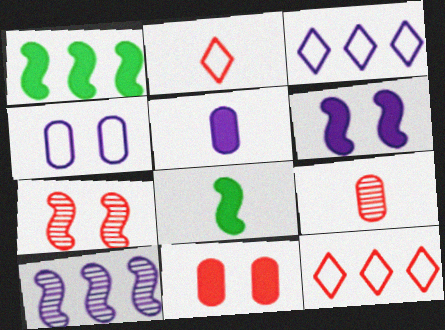[]